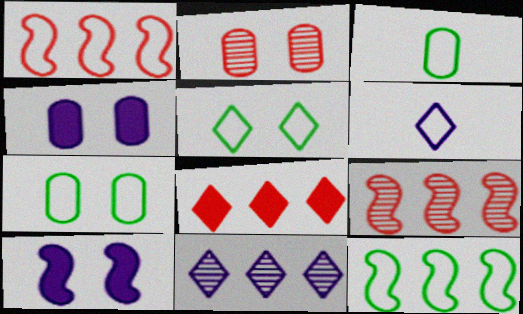[[1, 6, 7], 
[2, 4, 7], 
[2, 5, 10], 
[3, 5, 12]]